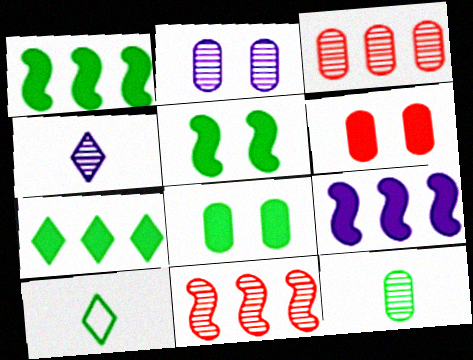[[2, 3, 12]]